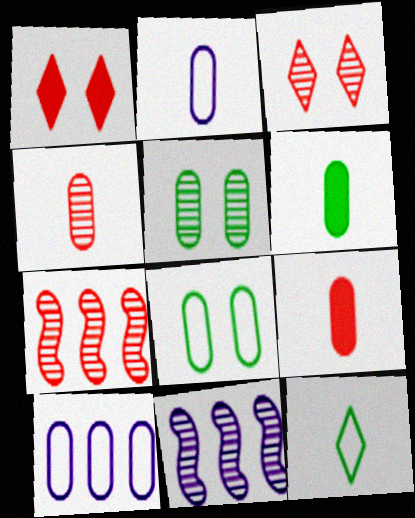[[2, 4, 6], 
[3, 4, 7], 
[5, 9, 10]]